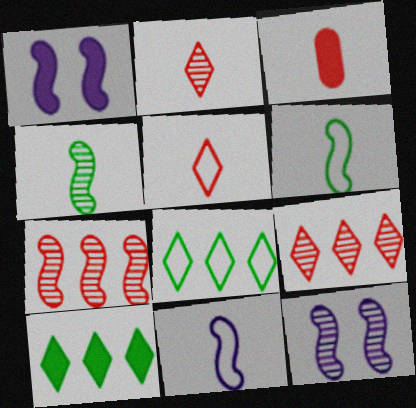[[1, 3, 10], 
[1, 6, 7], 
[3, 8, 12], 
[4, 7, 12]]